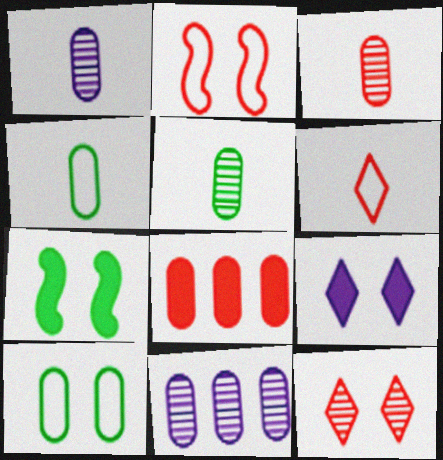[[1, 3, 5], 
[1, 8, 10], 
[6, 7, 11]]